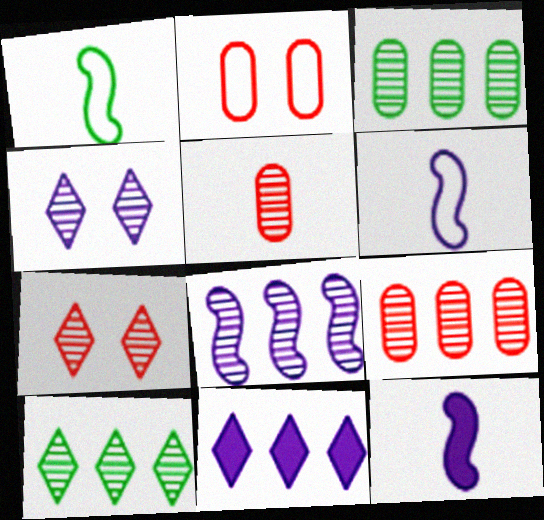[[2, 10, 12], 
[8, 9, 10]]